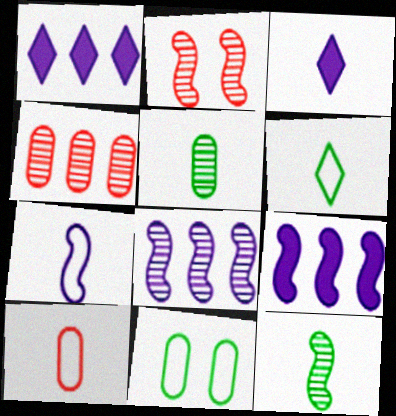[[2, 8, 12], 
[3, 10, 12], 
[6, 7, 10]]